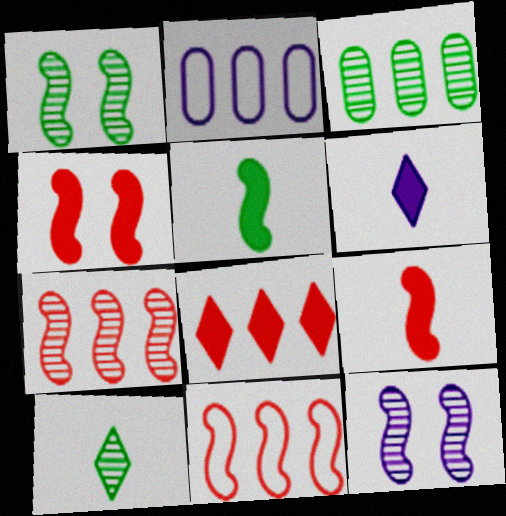[[1, 3, 10], 
[2, 4, 10], 
[2, 6, 12], 
[5, 11, 12]]